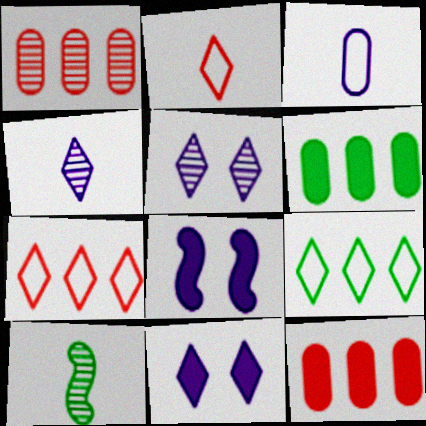[[1, 5, 10]]